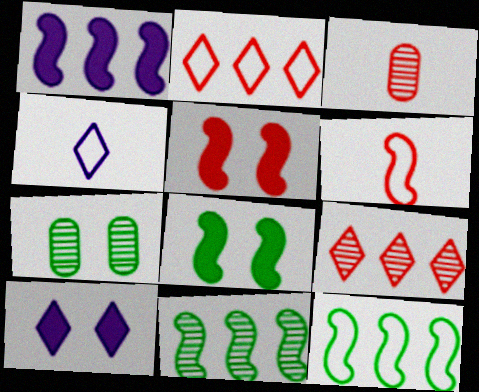[[2, 3, 5], 
[3, 10, 12]]